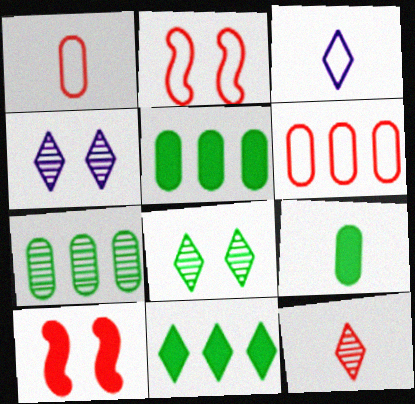[[3, 7, 10], 
[6, 10, 12]]